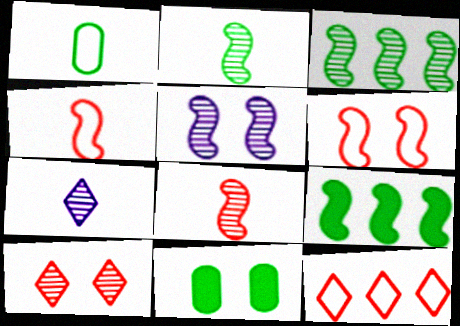[[3, 5, 8], 
[4, 5, 9]]